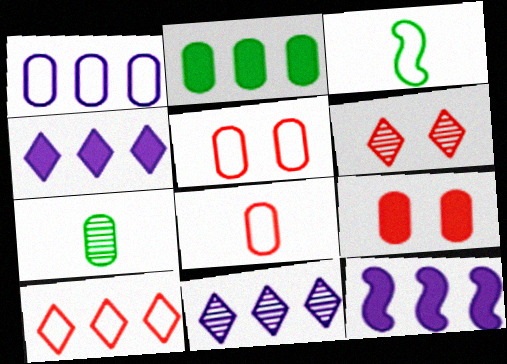[[1, 7, 9], 
[1, 11, 12], 
[3, 9, 11]]